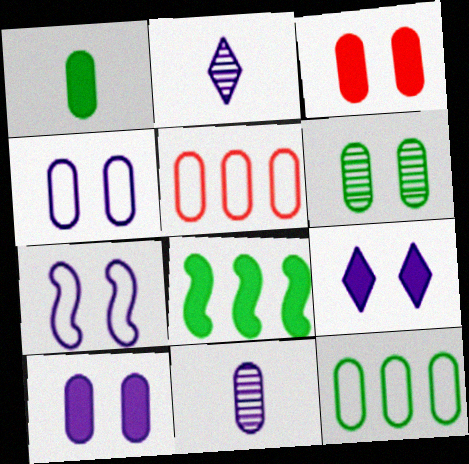[[1, 6, 12], 
[3, 4, 6], 
[3, 11, 12]]